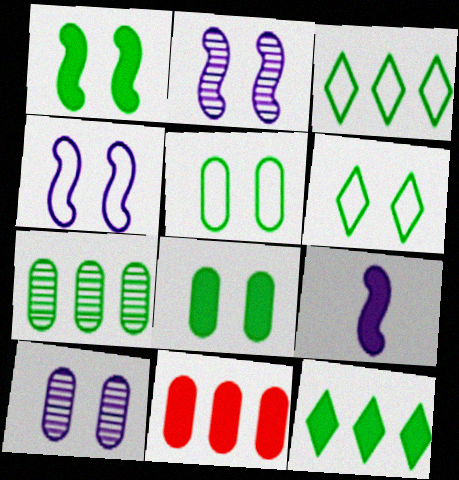[]